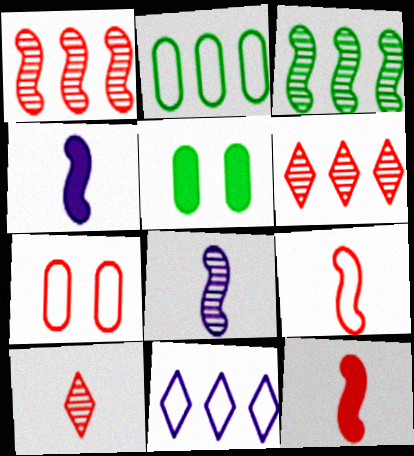[[6, 7, 12]]